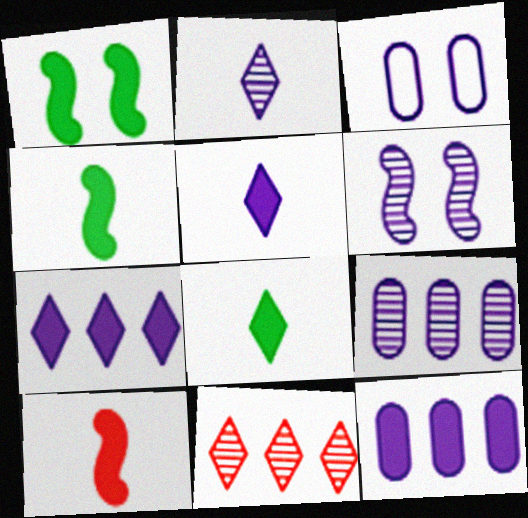[[2, 6, 9], 
[3, 4, 11]]